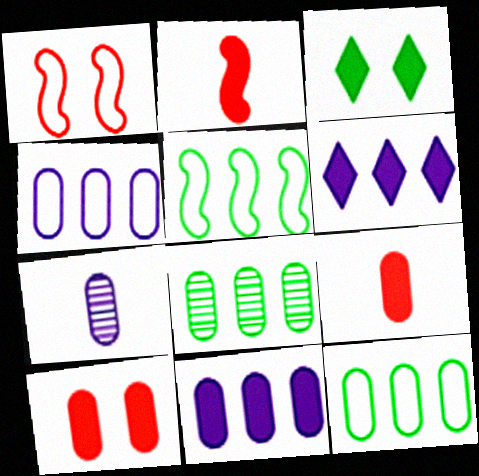[[2, 3, 11], 
[7, 10, 12]]